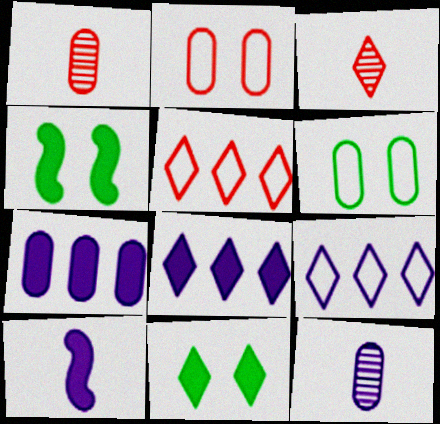[[1, 4, 9], 
[1, 6, 7], 
[3, 9, 11], 
[4, 5, 12]]